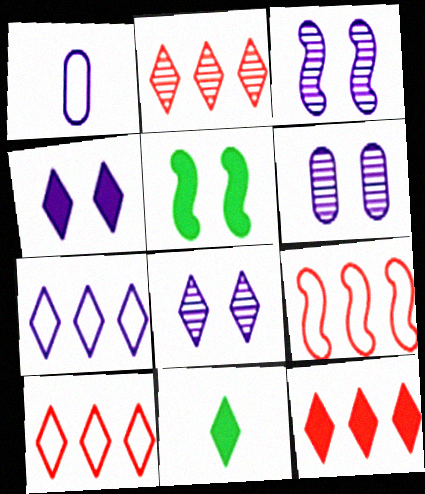[[1, 2, 5], 
[2, 10, 12], 
[3, 6, 8], 
[4, 11, 12], 
[6, 9, 11], 
[8, 10, 11]]